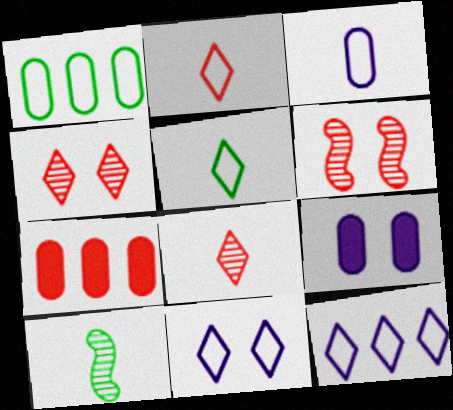[[2, 6, 7], 
[7, 10, 11]]